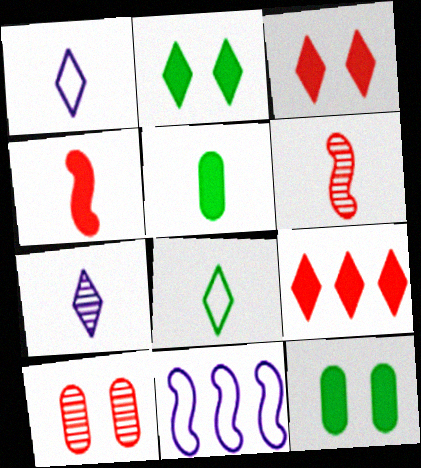[[1, 5, 6]]